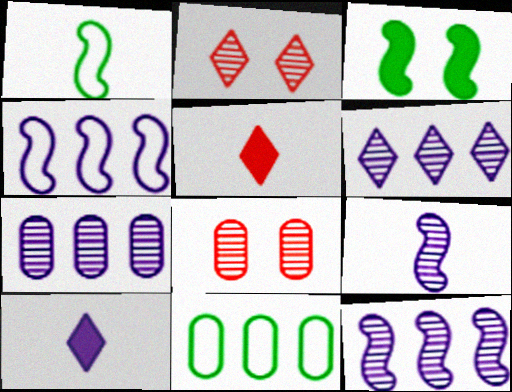[[6, 7, 12]]